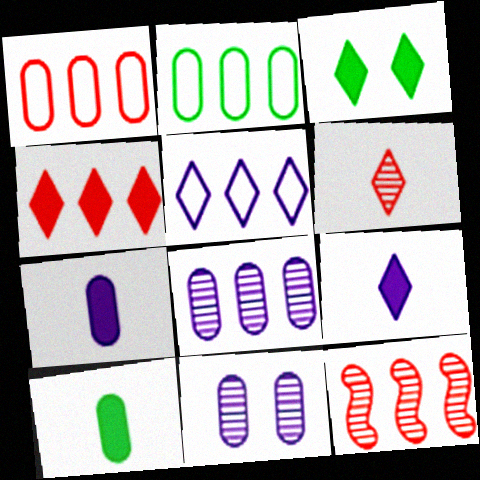[[1, 4, 12], 
[1, 10, 11], 
[3, 4, 9], 
[3, 5, 6]]